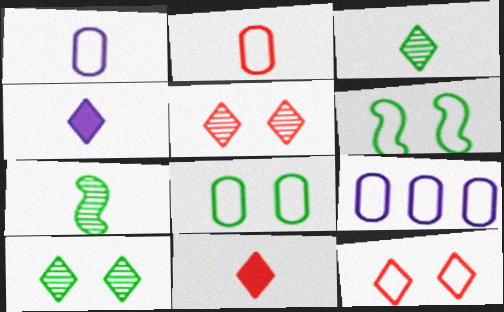[[1, 7, 11], 
[2, 4, 7], 
[2, 8, 9]]